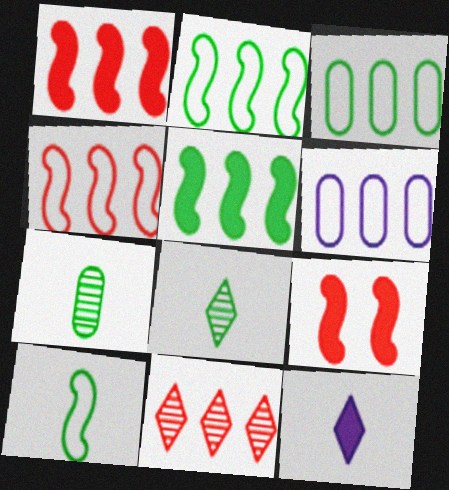[[5, 6, 11], 
[6, 8, 9]]